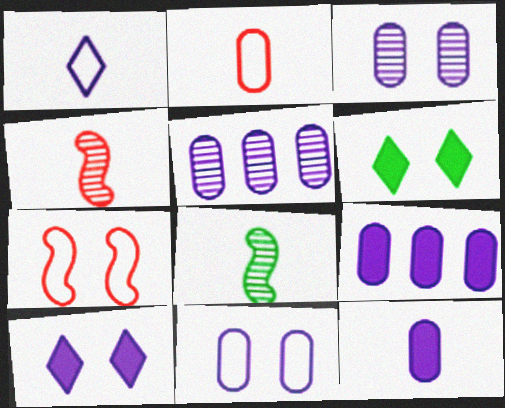[[3, 6, 7], 
[5, 11, 12]]